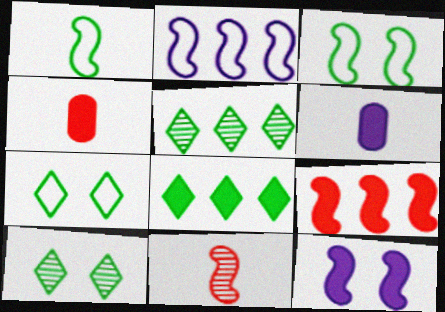[[2, 4, 10], 
[4, 8, 12]]